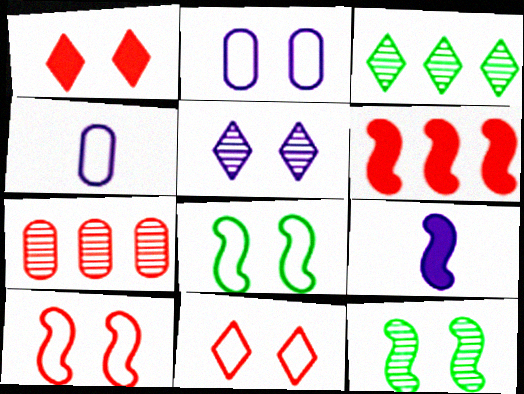[[1, 2, 12], 
[2, 8, 11]]